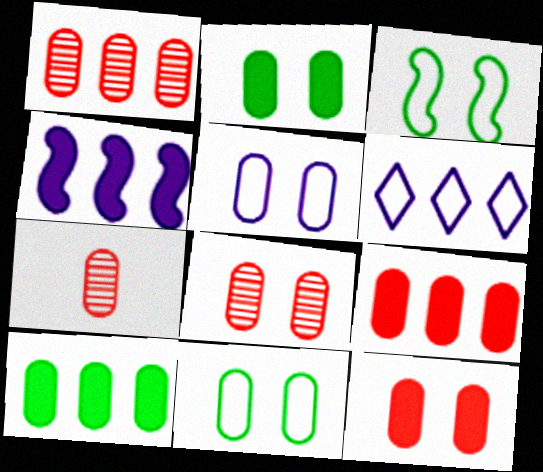[[1, 7, 8], 
[2, 5, 8], 
[5, 7, 10]]